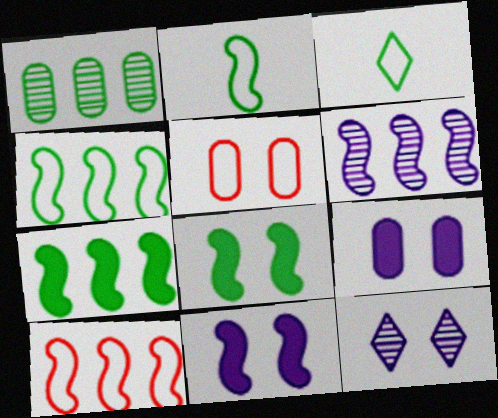[[1, 3, 8], 
[5, 8, 12], 
[6, 7, 10]]